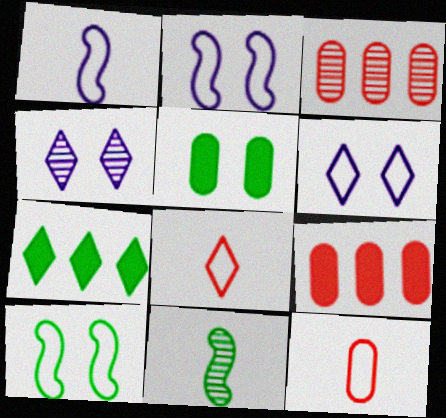[[3, 4, 11], 
[4, 7, 8], 
[6, 9, 11]]